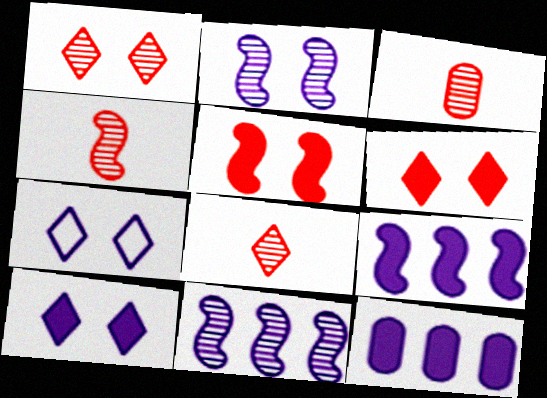[[3, 4, 8]]